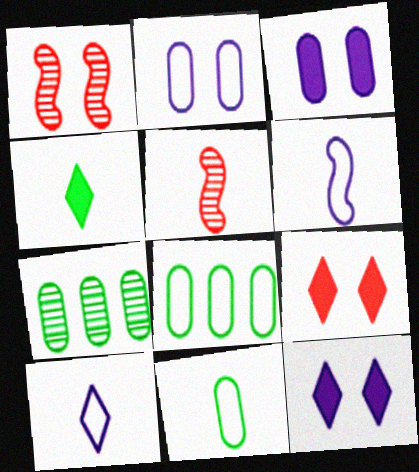[[5, 8, 12], 
[6, 7, 9]]